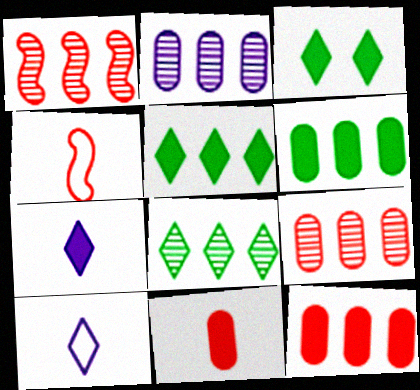[[1, 2, 8], 
[2, 3, 4]]